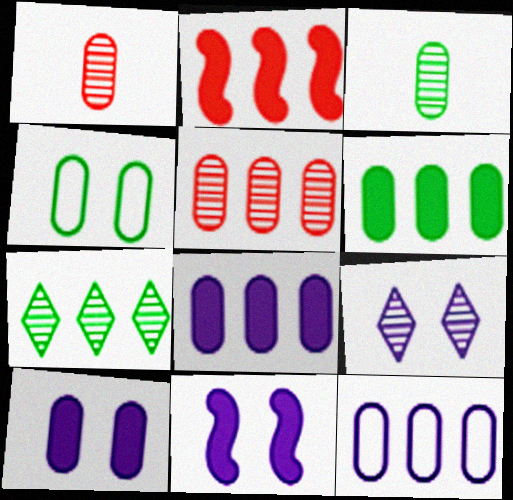[[1, 4, 8], 
[2, 7, 12], 
[3, 4, 6], 
[5, 6, 12]]